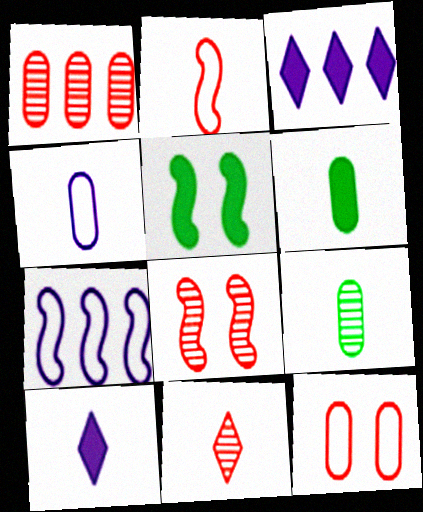[[1, 8, 11], 
[2, 9, 10]]